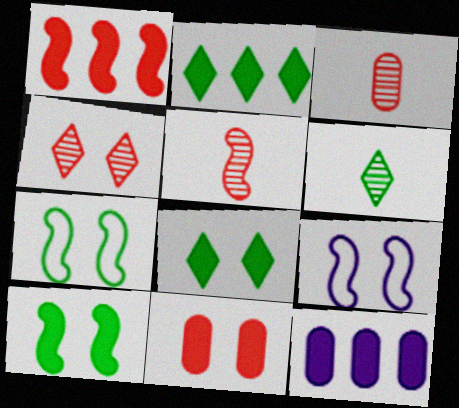[[1, 2, 12], 
[2, 3, 9]]